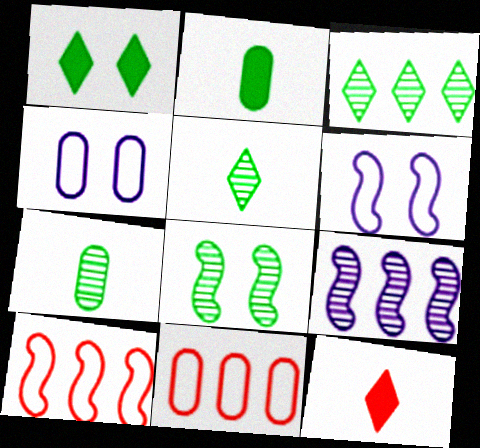[[3, 7, 8]]